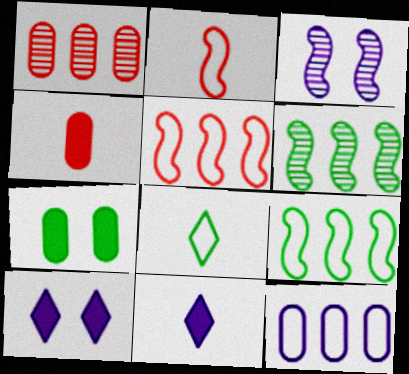[[3, 11, 12], 
[6, 7, 8]]